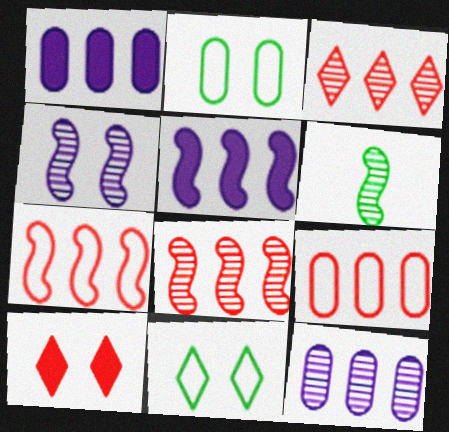[[2, 4, 10], 
[4, 6, 8]]